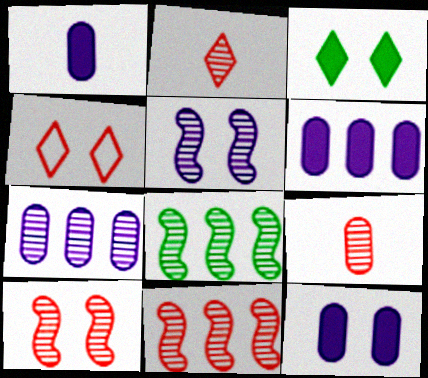[[1, 4, 8], 
[1, 6, 12]]